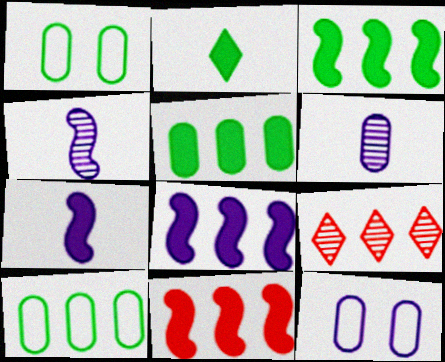[[1, 7, 9], 
[3, 8, 11], 
[8, 9, 10]]